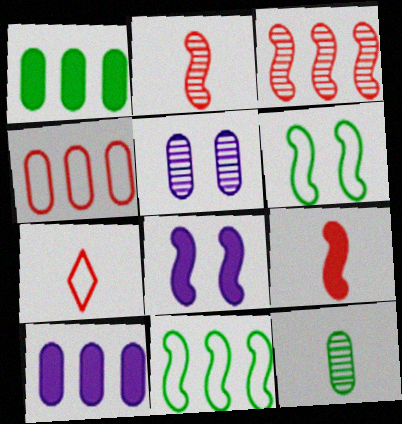[[2, 8, 11]]